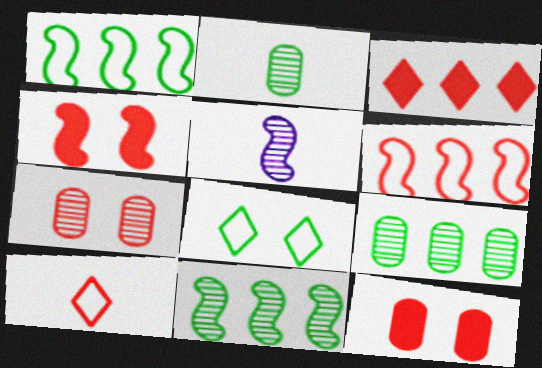[[1, 4, 5]]